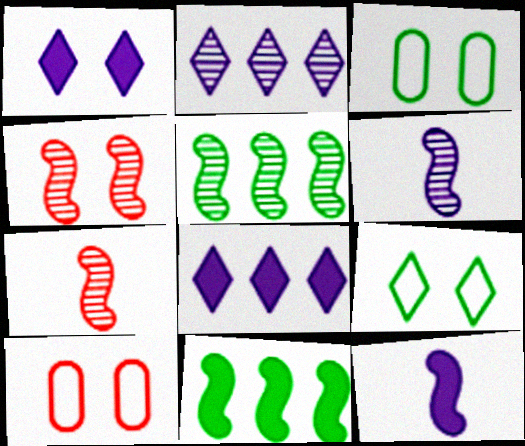[[1, 3, 4], 
[3, 7, 8], 
[4, 5, 6]]